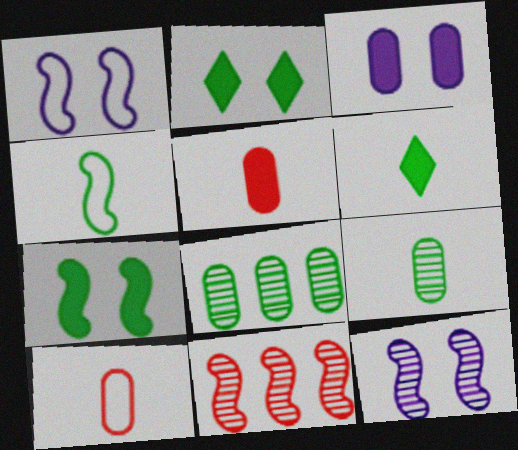[[2, 4, 8], 
[3, 8, 10], 
[4, 6, 9]]